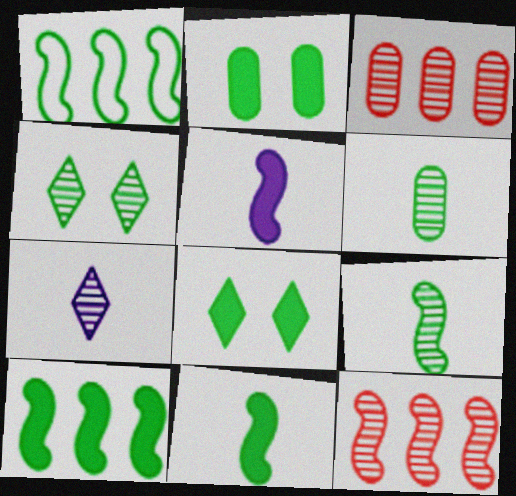[[1, 6, 8]]